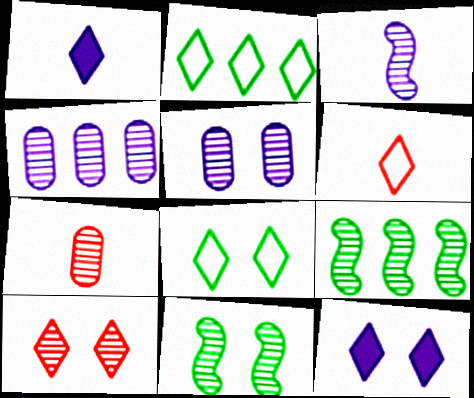[[1, 2, 10], 
[5, 10, 11], 
[8, 10, 12]]